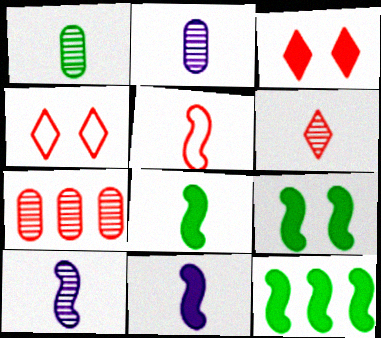[[1, 6, 10], 
[2, 4, 12], 
[3, 5, 7], 
[5, 8, 10], 
[8, 9, 12]]